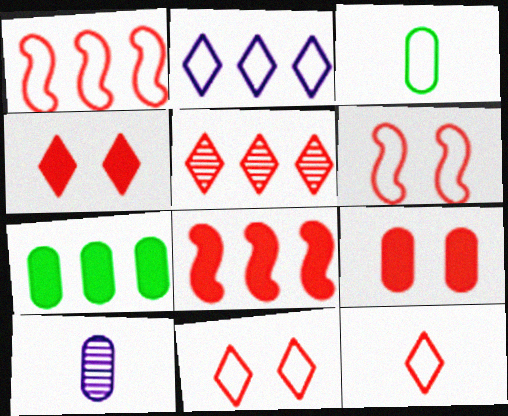[[2, 3, 6], 
[4, 5, 12]]